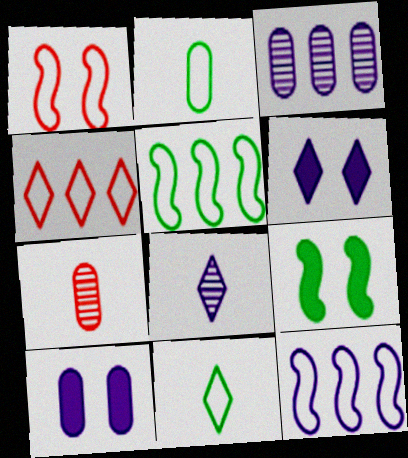[[5, 6, 7], 
[8, 10, 12]]